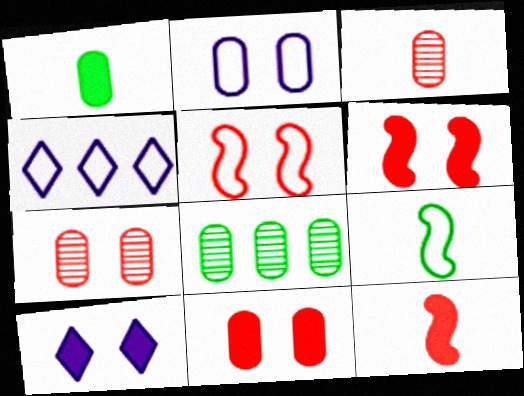[]